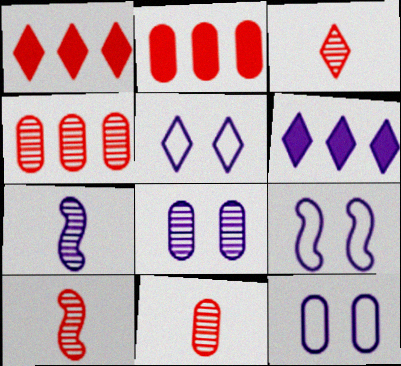[[3, 10, 11], 
[5, 9, 12], 
[6, 7, 12]]